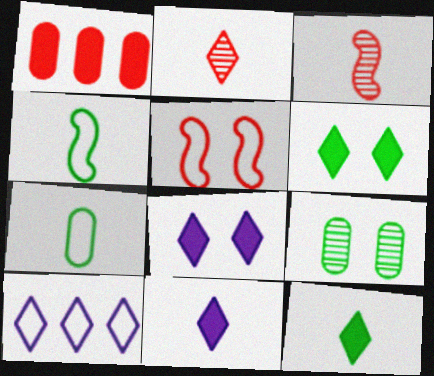[[1, 2, 5], 
[2, 6, 10], 
[3, 7, 11], 
[5, 7, 10], 
[5, 8, 9]]